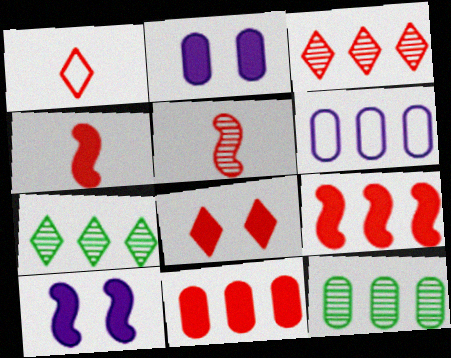[[1, 3, 8], 
[1, 10, 12], 
[4, 8, 11], 
[6, 7, 9], 
[6, 11, 12]]